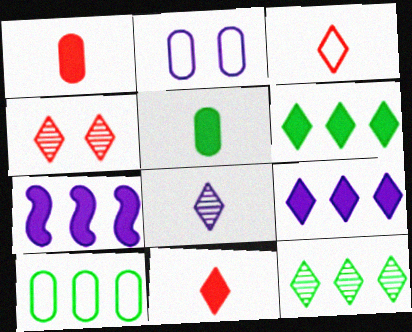[[2, 7, 8], 
[4, 8, 12]]